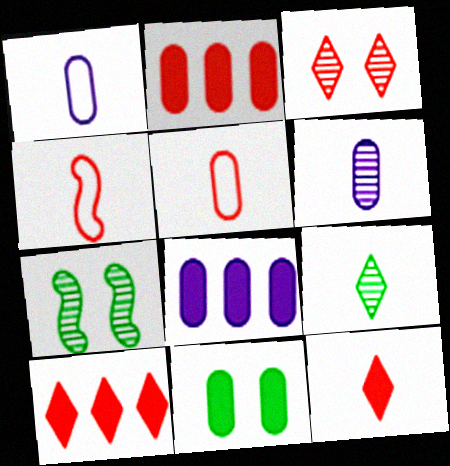[[1, 7, 10], 
[2, 3, 4]]